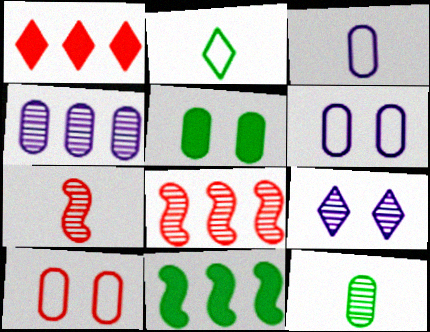[[1, 2, 9], 
[1, 7, 10], 
[8, 9, 12]]